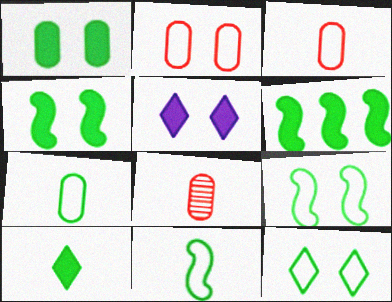[[1, 6, 10]]